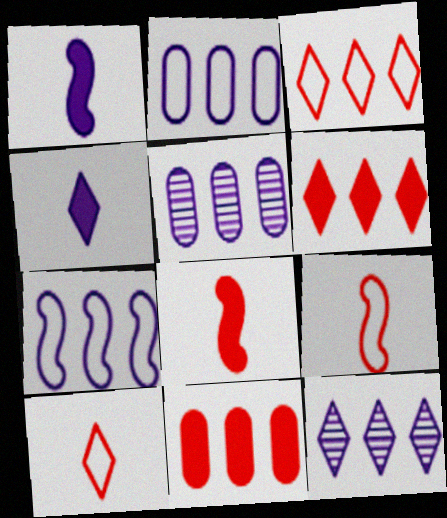[]